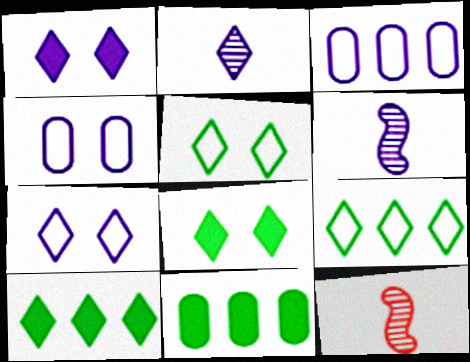[[1, 3, 6], 
[3, 8, 12], 
[4, 10, 12], 
[7, 11, 12]]